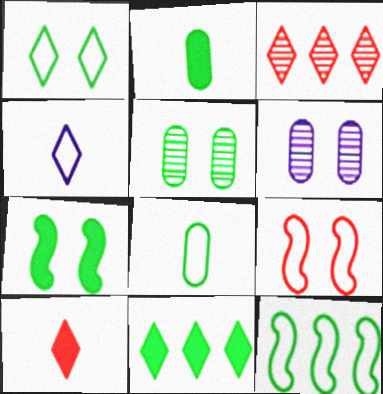[[1, 5, 7], 
[1, 8, 12], 
[2, 7, 11], 
[6, 10, 12]]